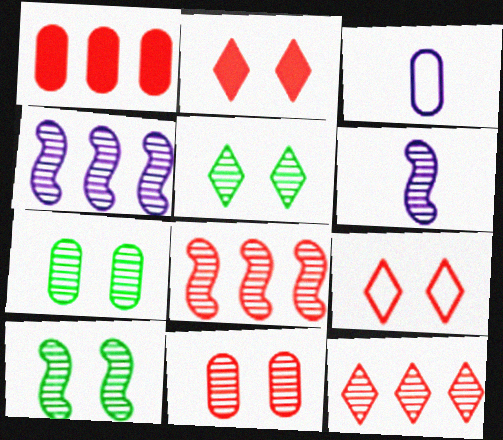[[1, 3, 7], 
[5, 7, 10], 
[6, 7, 12], 
[6, 8, 10]]